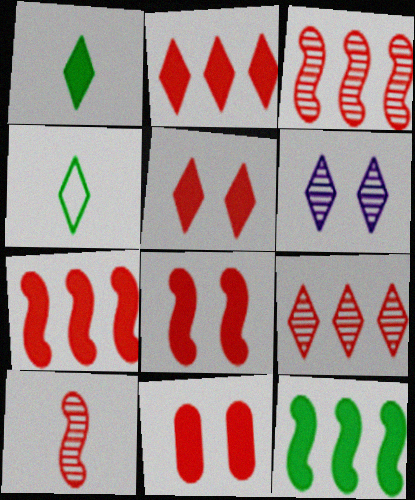[[2, 4, 6], 
[5, 8, 11]]